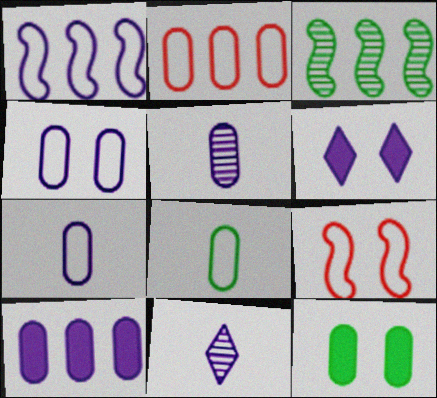[[1, 5, 6], 
[2, 4, 8], 
[2, 5, 12], 
[4, 5, 10]]